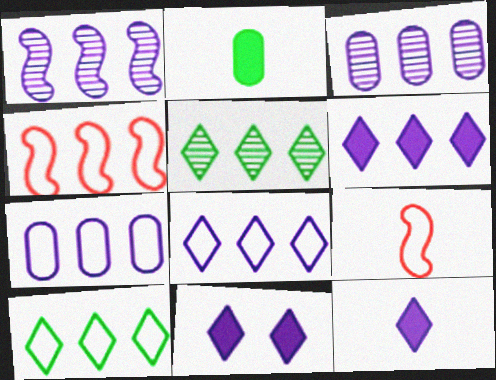[[1, 6, 7], 
[4, 7, 10], 
[6, 11, 12]]